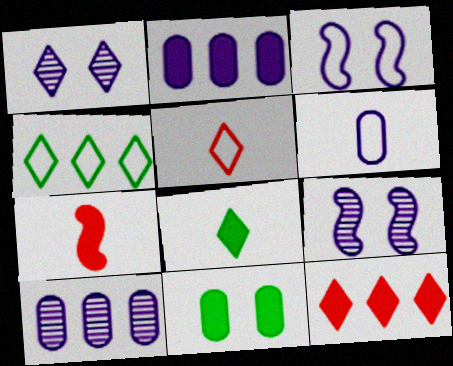[]